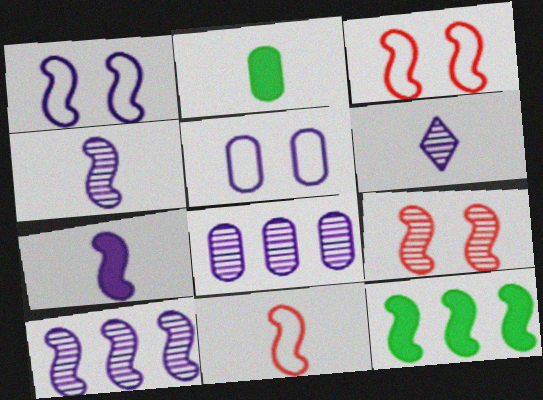[[1, 7, 10], 
[2, 6, 11], 
[3, 4, 12]]